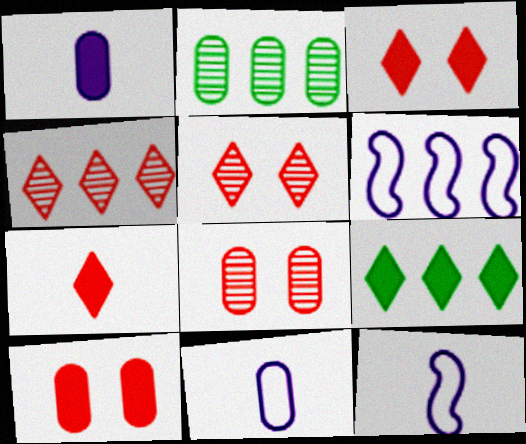[[2, 3, 12], 
[2, 10, 11], 
[8, 9, 12]]